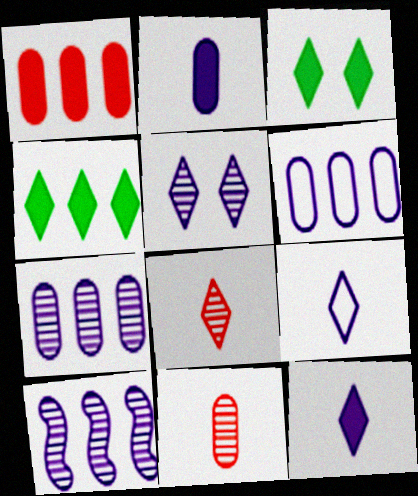[]